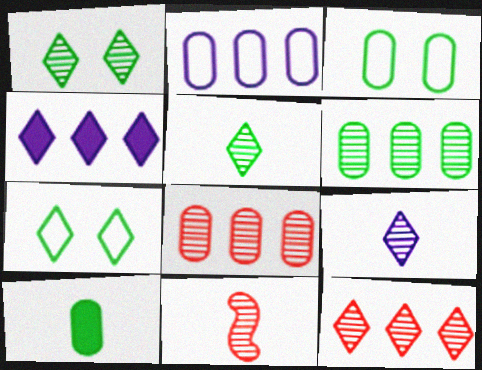[[1, 9, 12], 
[3, 4, 11], 
[3, 6, 10]]